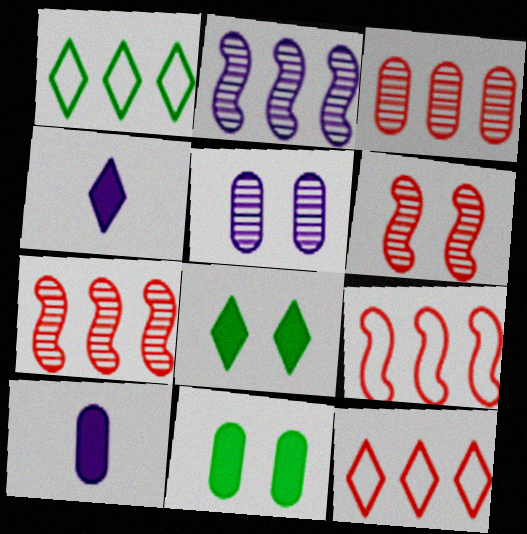[[1, 6, 10]]